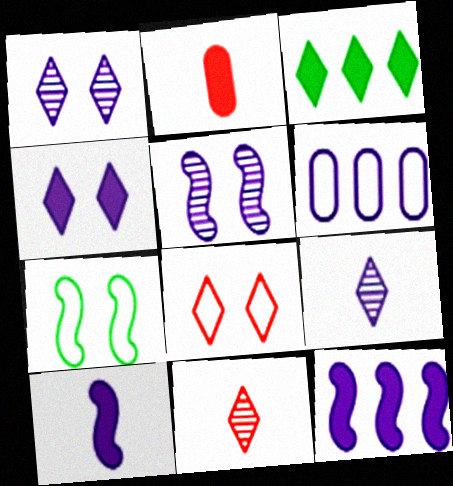[[1, 6, 10], 
[3, 8, 9]]